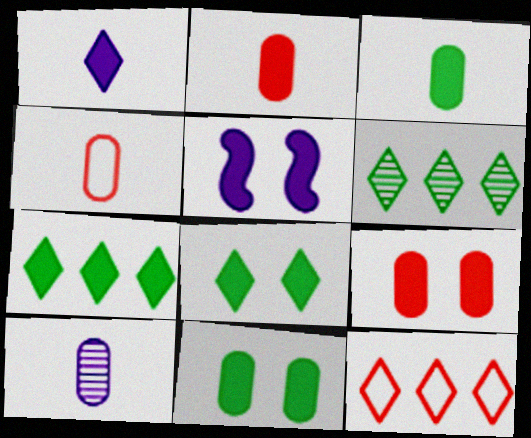[[2, 5, 7], 
[3, 4, 10], 
[4, 5, 6], 
[5, 8, 9]]